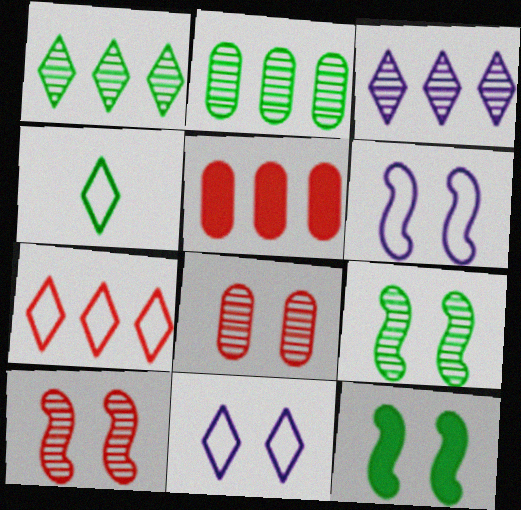[[2, 4, 12], 
[4, 7, 11], 
[6, 10, 12], 
[8, 11, 12]]